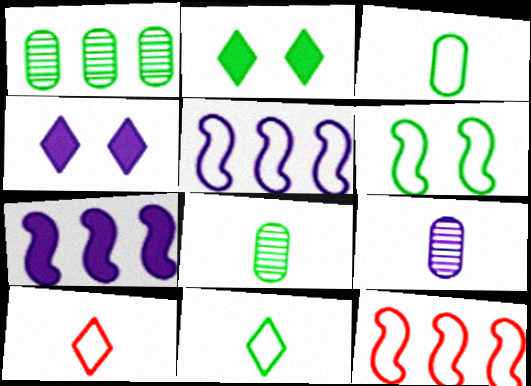[[2, 9, 12], 
[4, 5, 9], 
[4, 8, 12]]